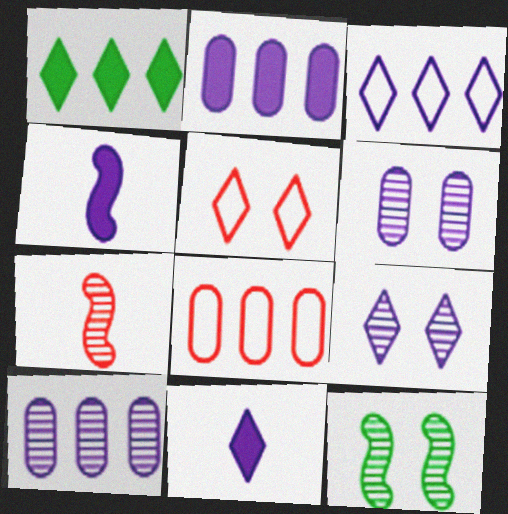[[3, 4, 6], 
[3, 9, 11], 
[8, 11, 12]]